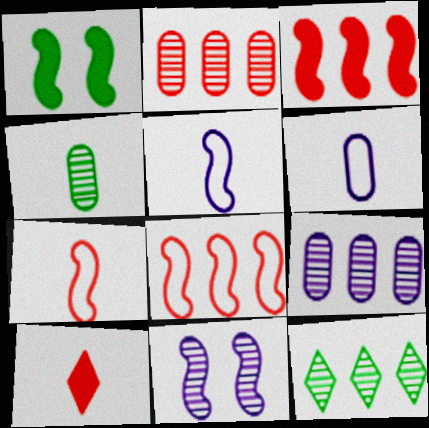[[4, 5, 10]]